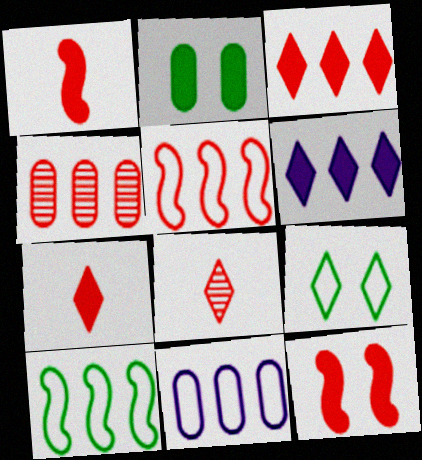[[1, 2, 6], 
[3, 4, 5], 
[4, 6, 10], 
[6, 8, 9]]